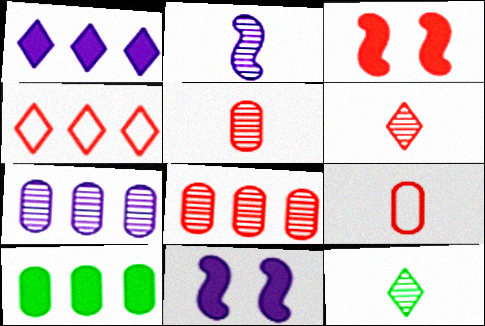[[2, 5, 12], 
[3, 4, 5]]